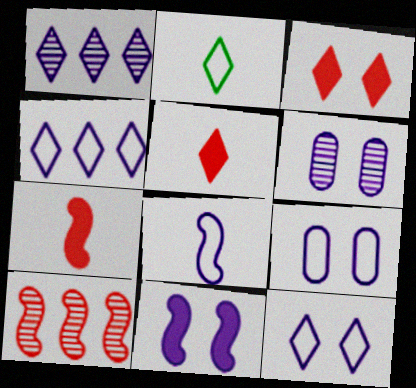[[1, 2, 3], 
[4, 8, 9], 
[6, 11, 12]]